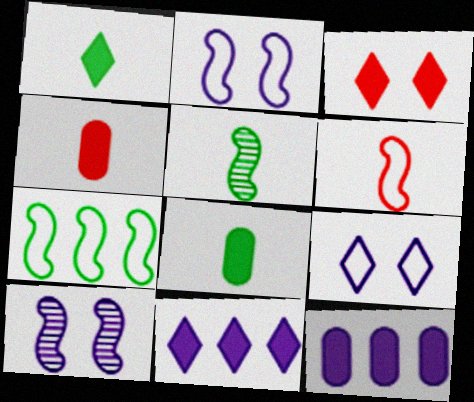[[1, 3, 11], 
[2, 6, 7]]